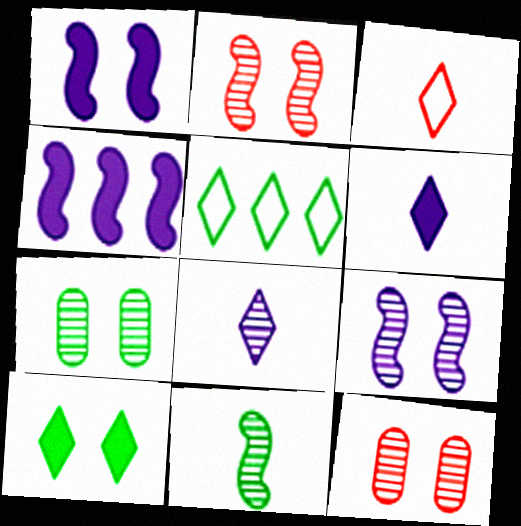[[3, 4, 7]]